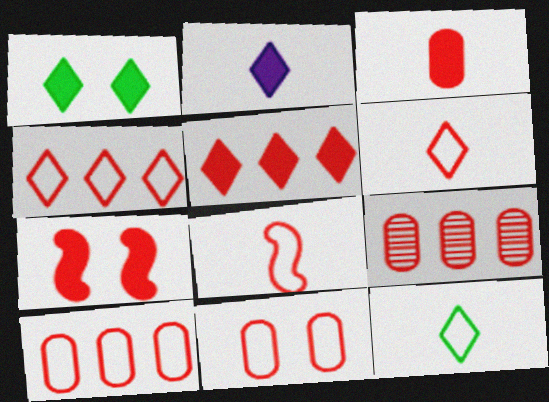[[1, 2, 5], 
[3, 5, 7], 
[3, 9, 11], 
[4, 8, 11], 
[6, 7, 9]]